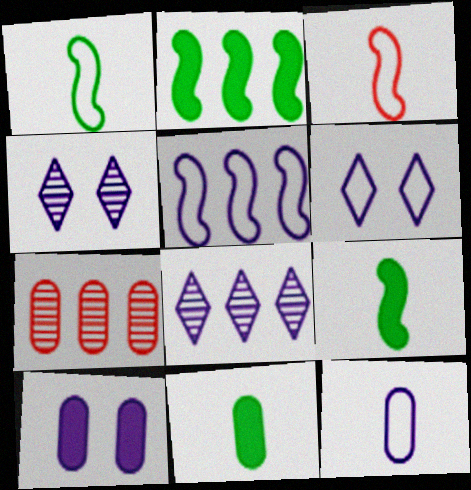[[5, 6, 12], 
[6, 7, 9]]